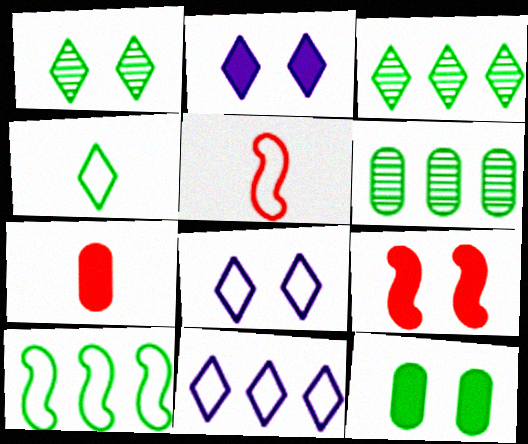[[2, 5, 6], 
[2, 9, 12]]